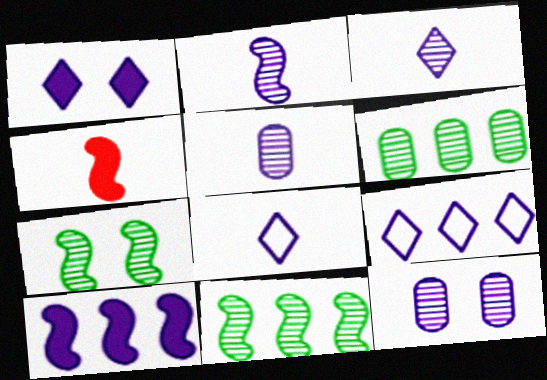[[1, 3, 9], 
[2, 3, 5], 
[8, 10, 12]]